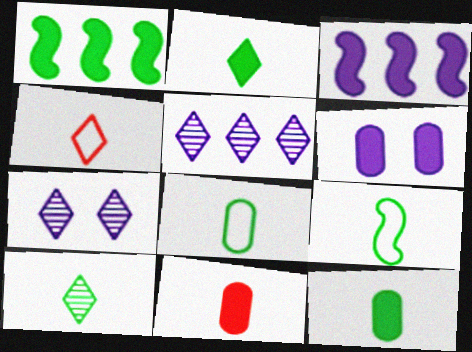[[9, 10, 12]]